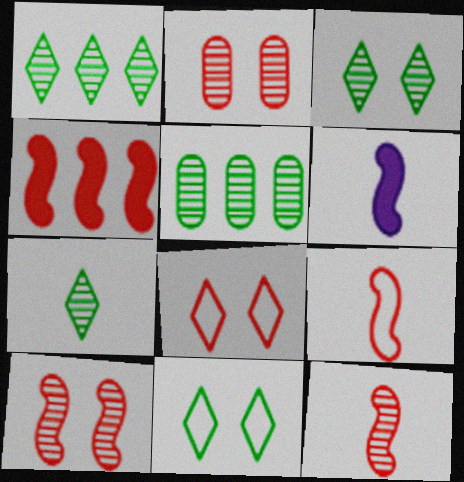[[1, 3, 7], 
[4, 9, 10], 
[5, 6, 8]]